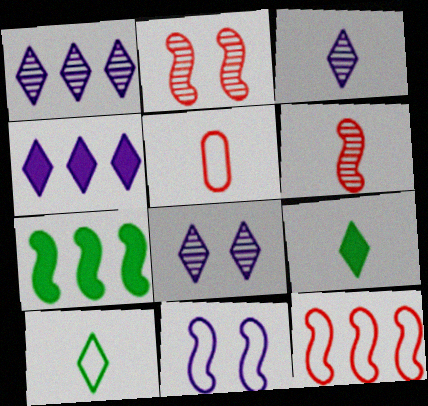[[1, 3, 8], 
[5, 7, 8], 
[6, 7, 11]]